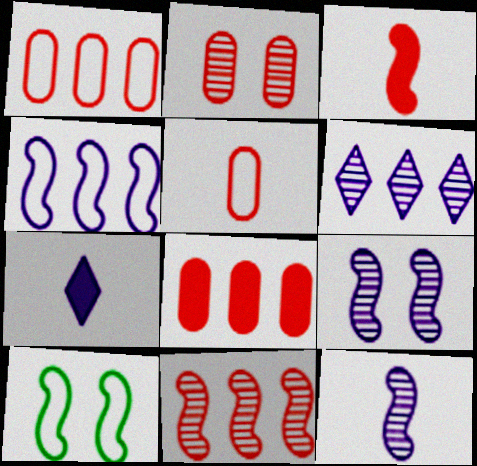[[2, 5, 8]]